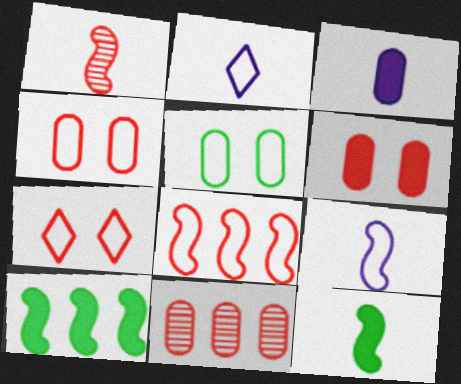[[1, 9, 12], 
[2, 5, 8], 
[3, 5, 11]]